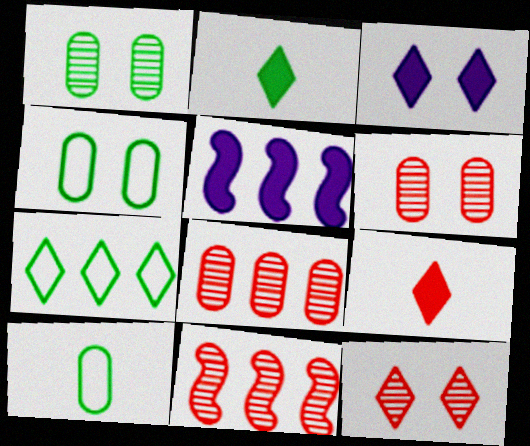[[3, 10, 11], 
[5, 7, 8], 
[5, 10, 12]]